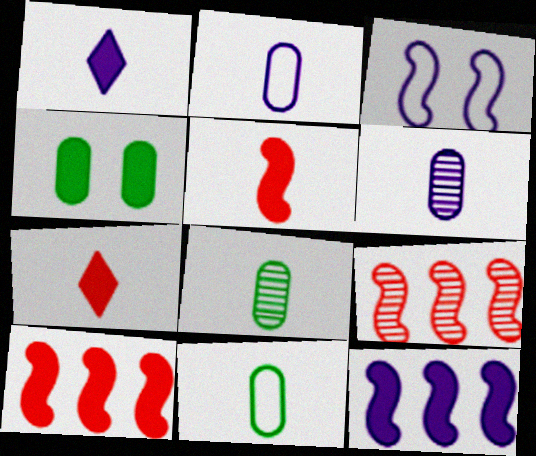[[1, 4, 10], 
[4, 7, 12]]